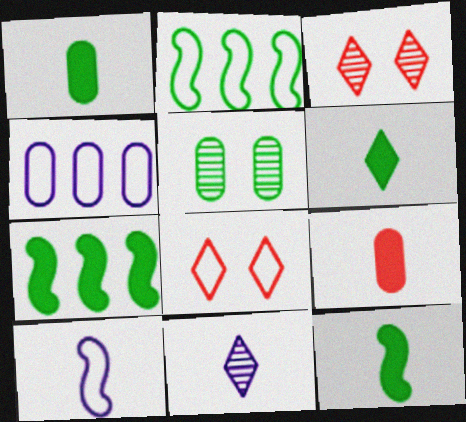[[1, 6, 12], 
[2, 5, 6], 
[3, 4, 12], 
[4, 5, 9]]